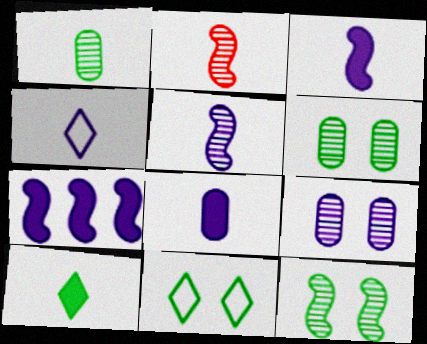[[4, 5, 8], 
[4, 7, 9]]